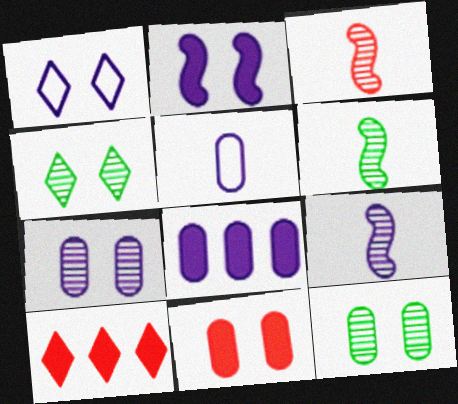[[1, 2, 7], 
[1, 8, 9], 
[3, 6, 9], 
[5, 7, 8]]